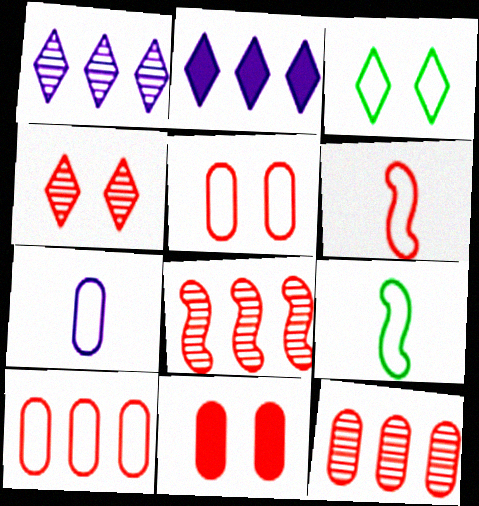[[1, 9, 11]]